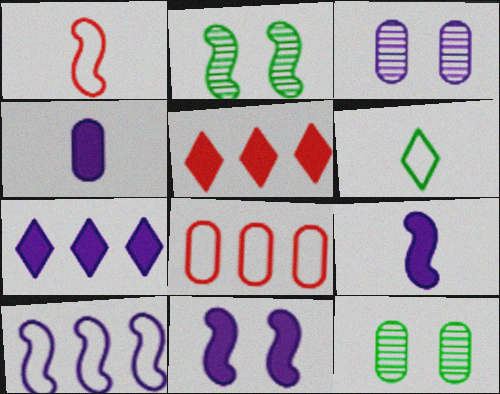[[1, 7, 12], 
[4, 7, 11], 
[4, 8, 12]]